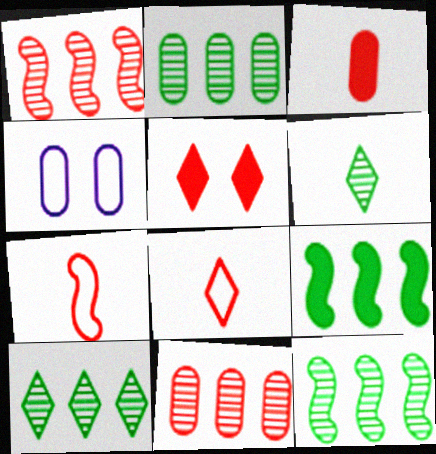[[2, 3, 4], 
[2, 10, 12], 
[5, 7, 11]]